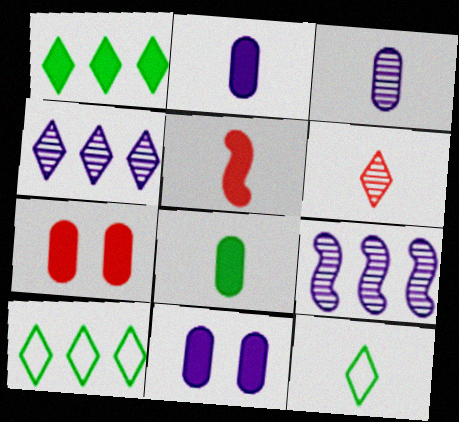[[1, 5, 11], 
[3, 5, 12], 
[7, 9, 12]]